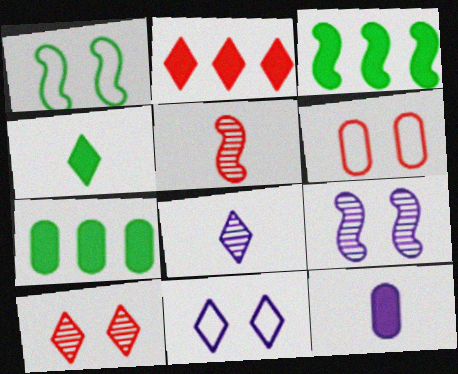[[1, 6, 11], 
[2, 5, 6], 
[3, 6, 8], 
[5, 7, 11]]